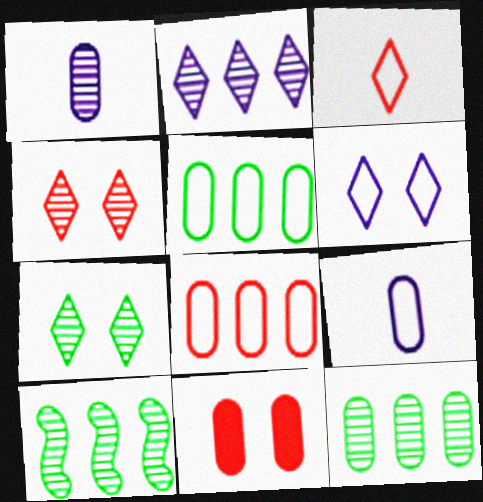[[1, 4, 10], 
[1, 5, 11], 
[9, 11, 12]]